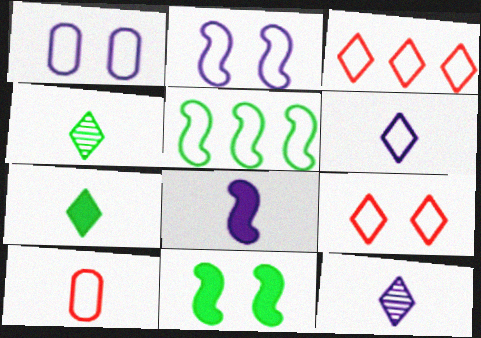[[4, 8, 10]]